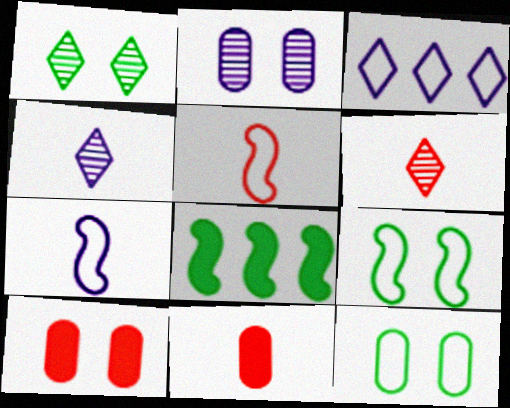[[2, 10, 12], 
[3, 5, 12], 
[5, 6, 11]]